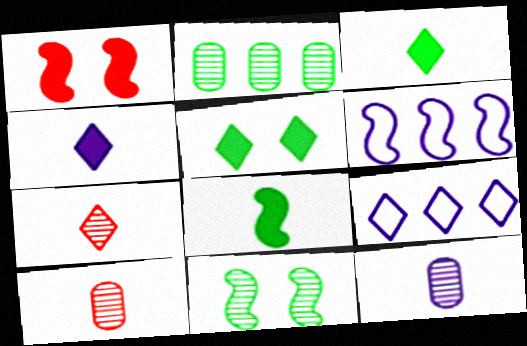[[5, 6, 10], 
[5, 7, 9]]